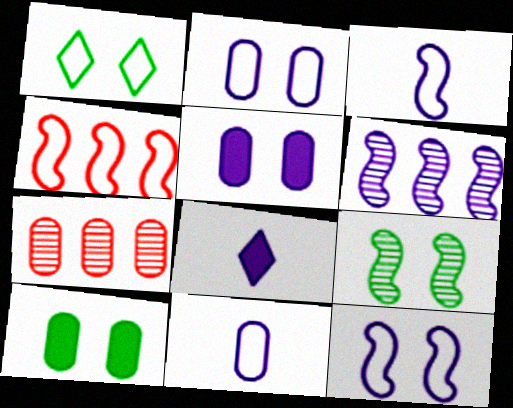[[1, 4, 11], 
[1, 9, 10], 
[2, 6, 8], 
[7, 10, 11]]